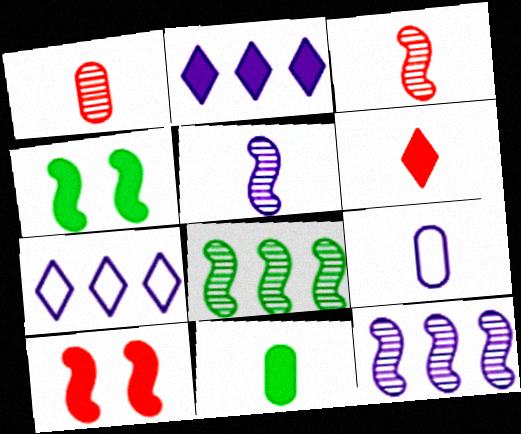[[1, 4, 7], 
[1, 9, 11], 
[2, 10, 11]]